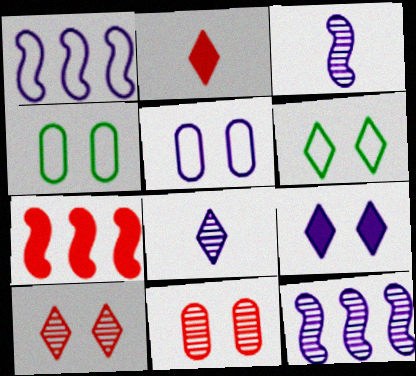[[2, 4, 12], 
[4, 7, 8], 
[6, 9, 10]]